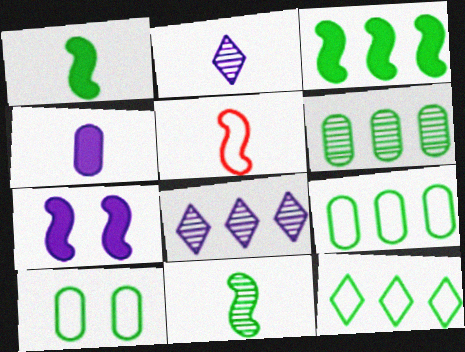[[3, 6, 12]]